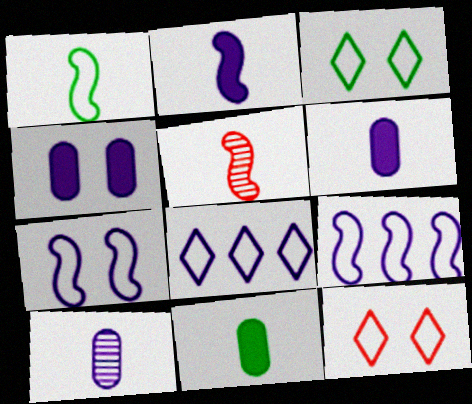[[1, 2, 5]]